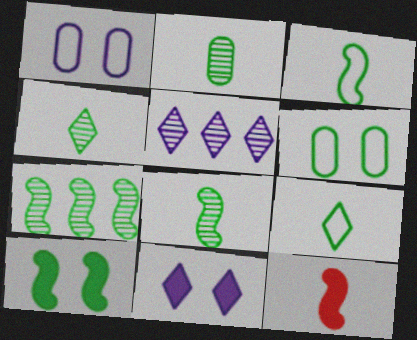[[2, 4, 8], 
[3, 7, 10], 
[5, 6, 12]]